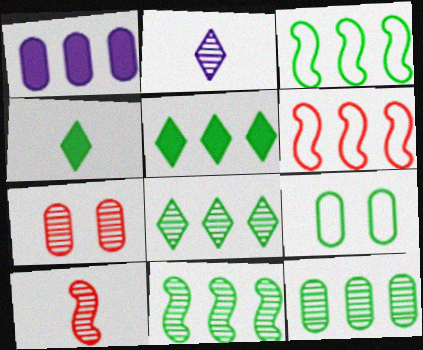[[1, 6, 8], 
[2, 7, 11], 
[3, 5, 12], 
[4, 9, 11], 
[8, 11, 12]]